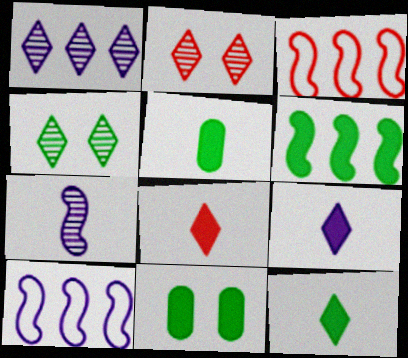[[2, 5, 10], 
[6, 11, 12], 
[8, 9, 12]]